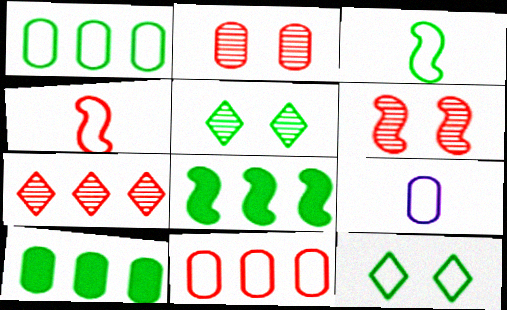[[1, 3, 12], 
[2, 9, 10], 
[3, 5, 10]]